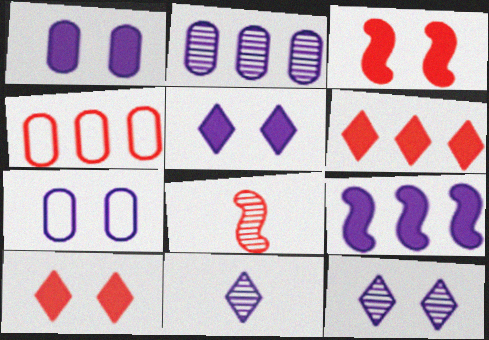[[4, 8, 10], 
[7, 9, 11]]